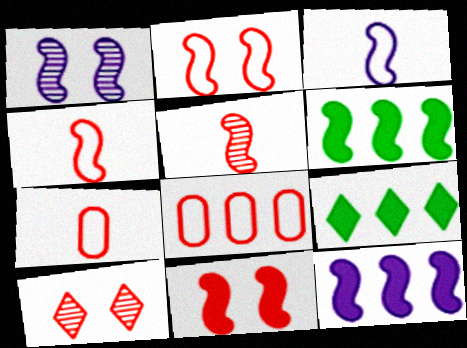[[1, 3, 12], 
[1, 4, 6], 
[1, 7, 9]]